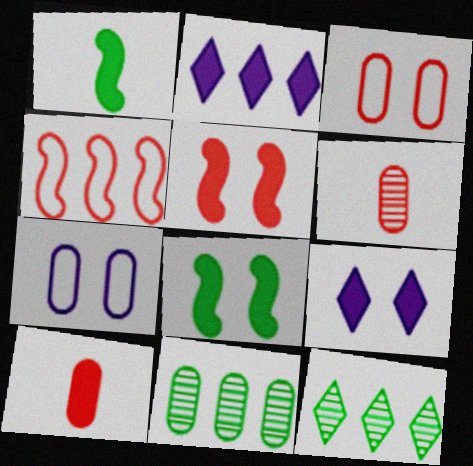[[2, 4, 11], 
[2, 8, 10], 
[7, 10, 11]]